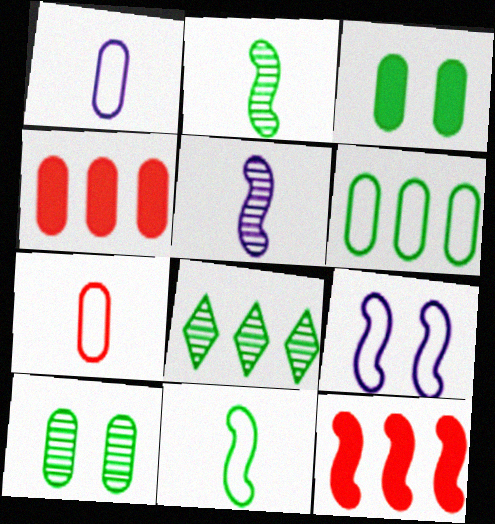[[1, 4, 10], 
[2, 8, 10], 
[2, 9, 12], 
[3, 8, 11]]